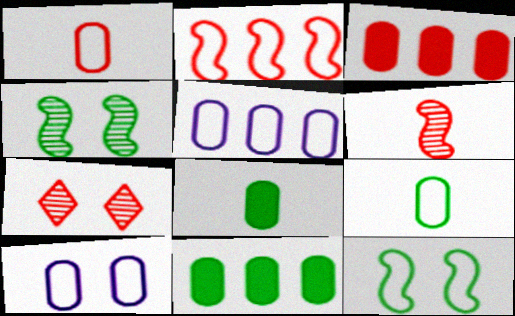[]